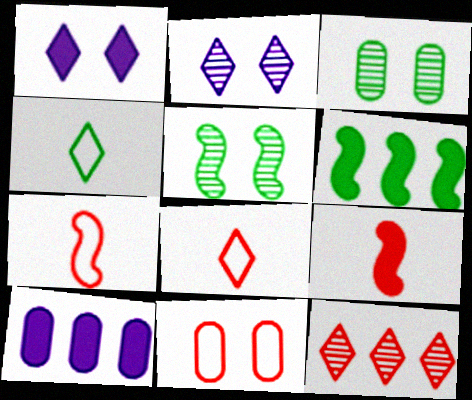[[1, 4, 12], 
[1, 5, 11], 
[3, 4, 6], 
[5, 8, 10], 
[9, 11, 12]]